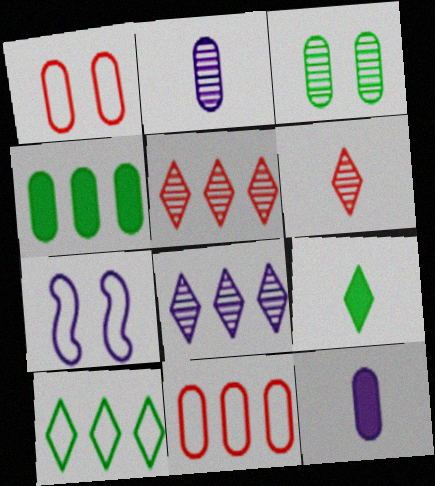[[1, 2, 4], 
[3, 11, 12], 
[4, 6, 7], 
[7, 8, 12]]